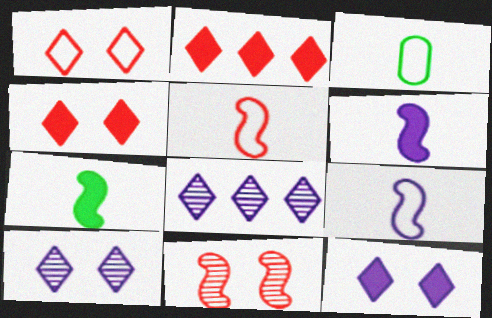[]